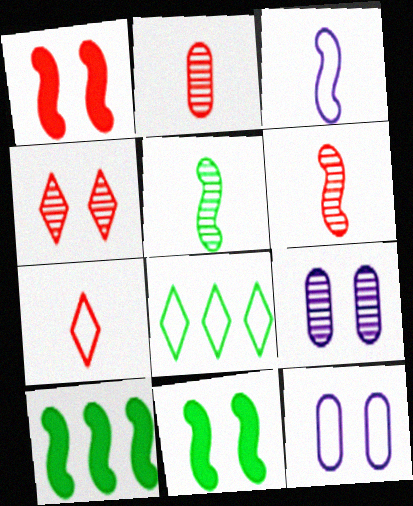[[4, 11, 12], 
[7, 9, 10]]